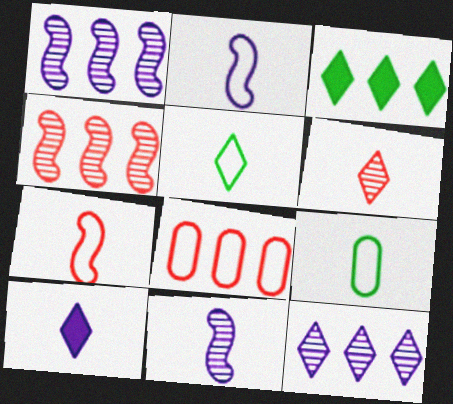[[1, 3, 8], 
[5, 6, 10]]